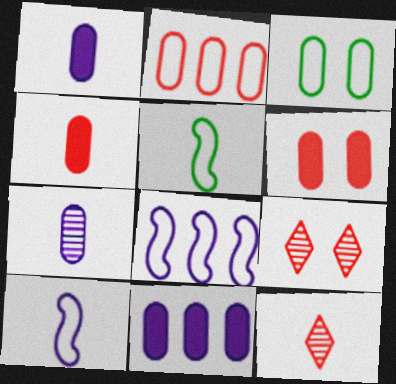[[1, 5, 12], 
[5, 9, 11]]